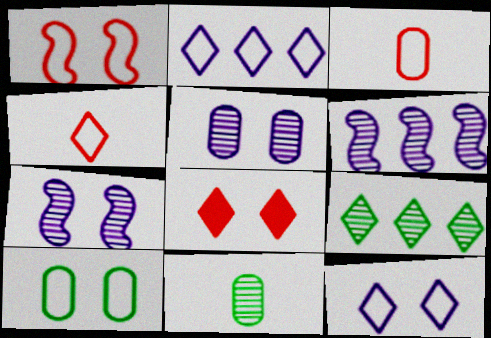[[1, 10, 12], 
[7, 8, 10]]